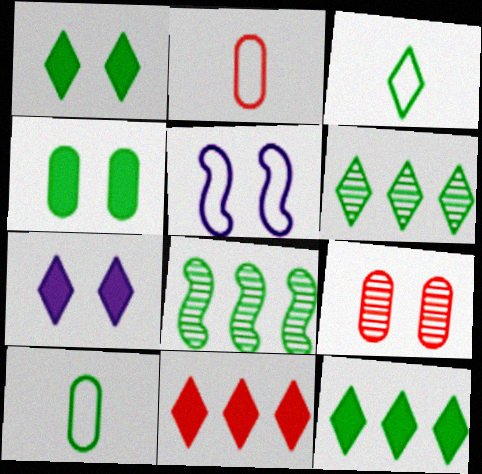[[1, 3, 6], 
[1, 5, 9], 
[1, 8, 10], 
[2, 7, 8], 
[3, 4, 8]]